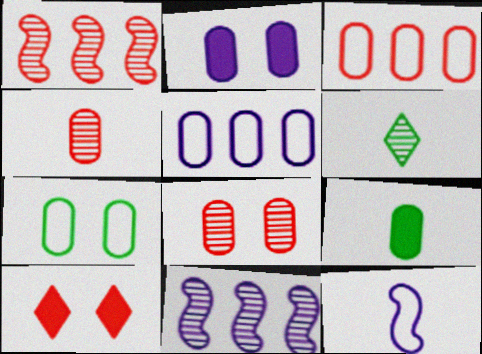[[2, 7, 8], 
[5, 8, 9], 
[6, 8, 11]]